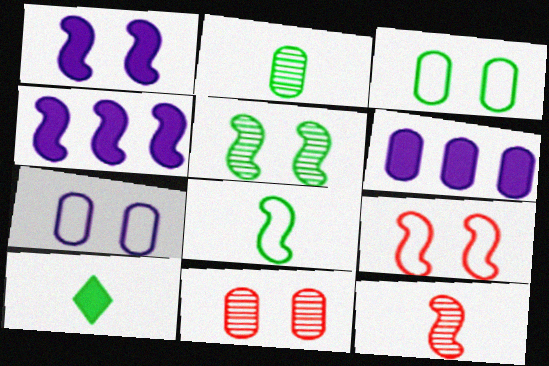[[1, 5, 9], 
[2, 8, 10]]